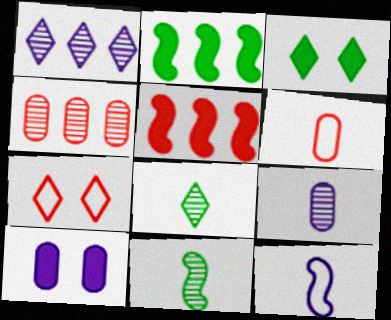[[1, 10, 12], 
[2, 7, 9], 
[3, 4, 12]]